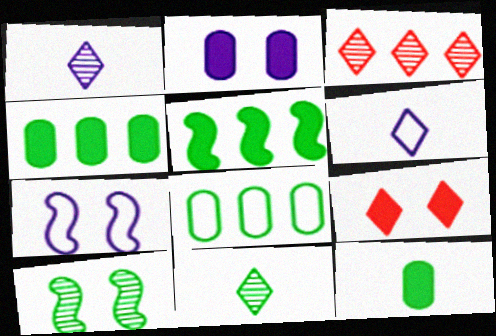[[3, 7, 12]]